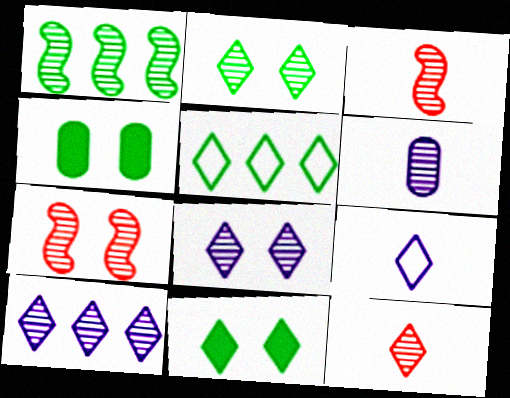[[2, 10, 12]]